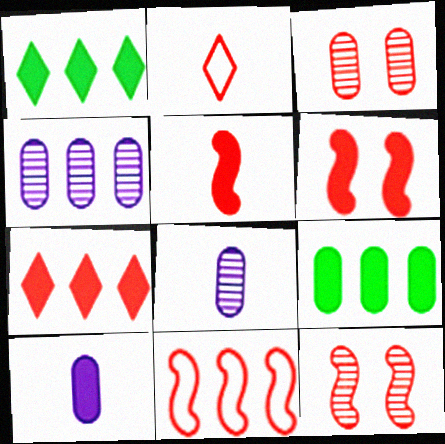[[1, 4, 11], 
[1, 6, 10], 
[5, 11, 12]]